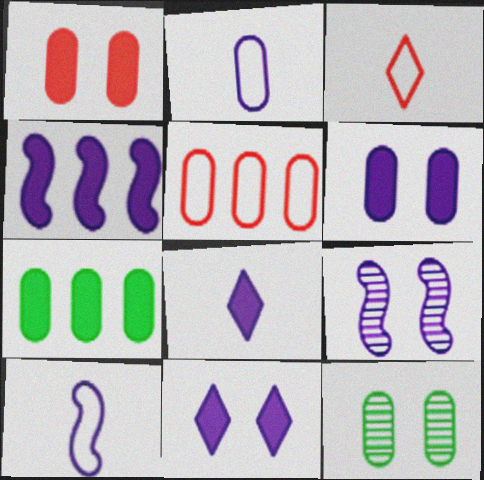[[3, 4, 12], 
[3, 7, 9], 
[4, 6, 8], 
[4, 9, 10]]